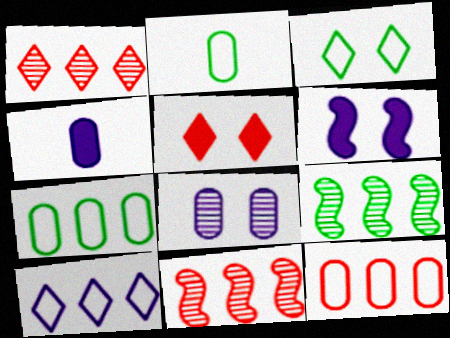[[1, 2, 6], 
[3, 4, 11]]